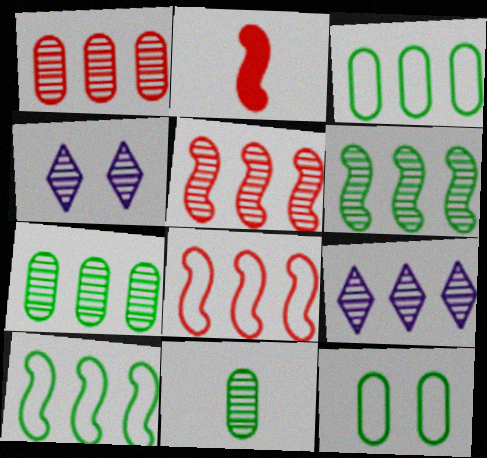[[1, 6, 9], 
[2, 3, 4], 
[2, 9, 12], 
[4, 5, 11], 
[5, 7, 9]]